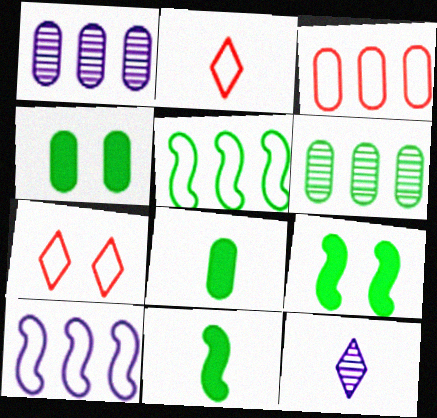[[1, 2, 9], 
[1, 7, 11], 
[3, 9, 12]]